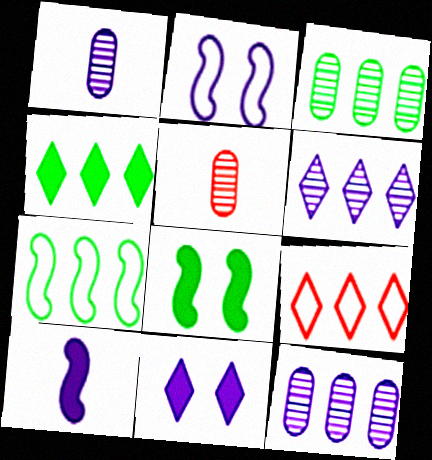[[1, 8, 9], 
[2, 4, 5], 
[3, 4, 7], 
[4, 6, 9], 
[5, 7, 11]]